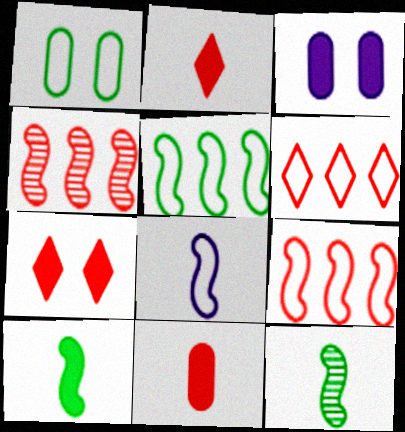[[1, 6, 8], 
[3, 6, 12]]